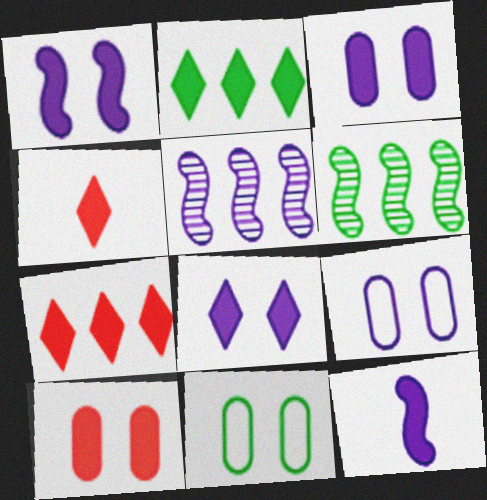[[1, 3, 8], 
[2, 4, 8], 
[2, 10, 12], 
[4, 5, 11], 
[4, 6, 9]]